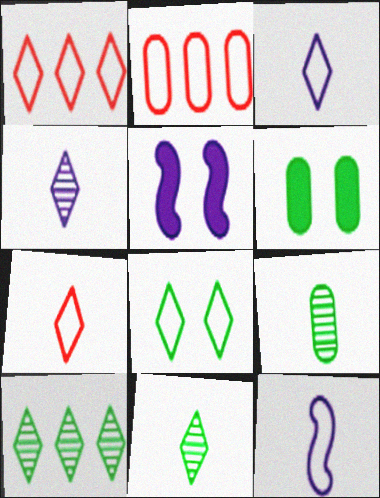[[1, 3, 8], 
[1, 5, 9], 
[2, 5, 11], 
[2, 8, 12]]